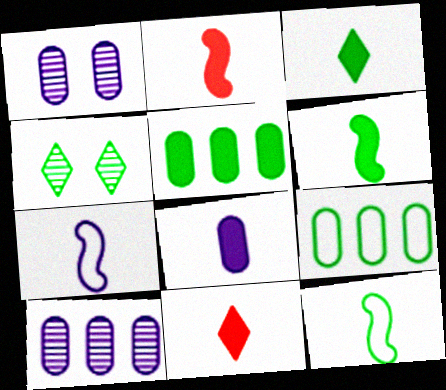[[2, 3, 8], 
[4, 5, 12], 
[4, 6, 9], 
[6, 8, 11]]